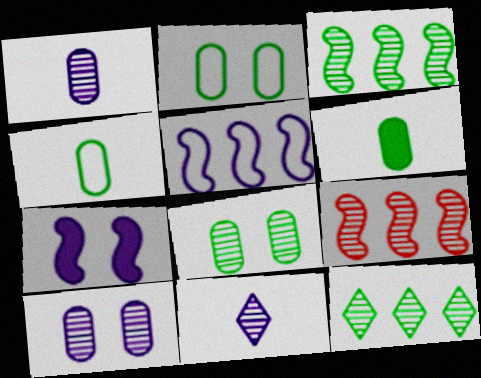[[8, 9, 11]]